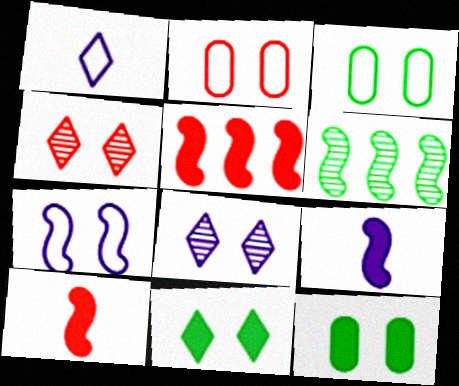[[4, 7, 12], 
[6, 7, 10]]